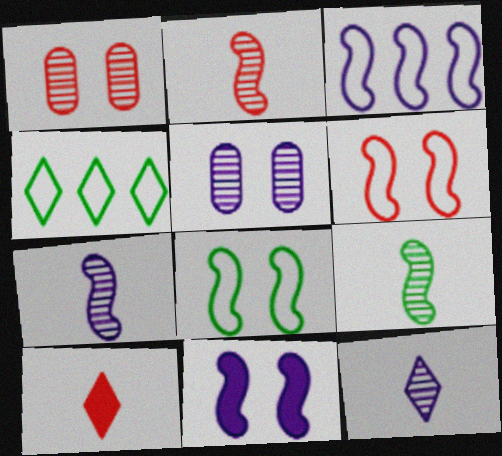[[2, 7, 9], 
[3, 7, 11]]